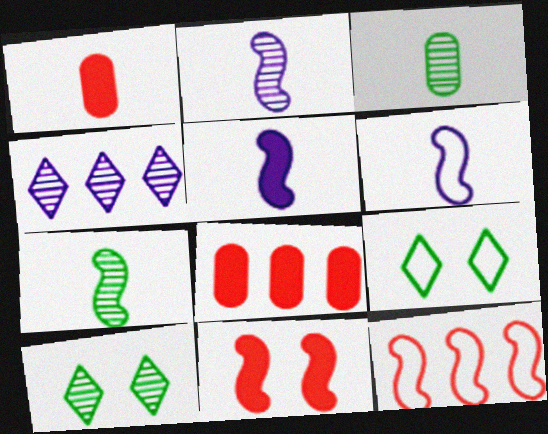[[2, 5, 6], 
[2, 8, 9], 
[6, 8, 10]]